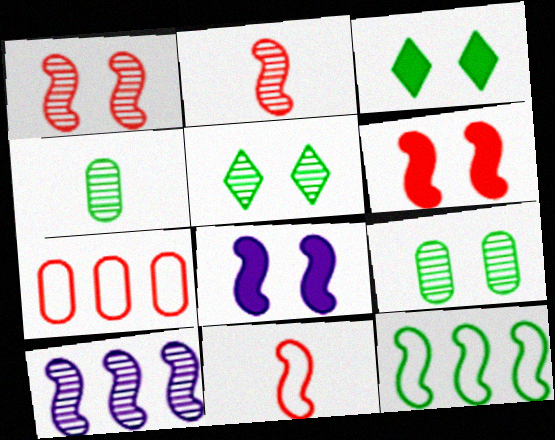[[2, 8, 12], 
[3, 4, 12]]